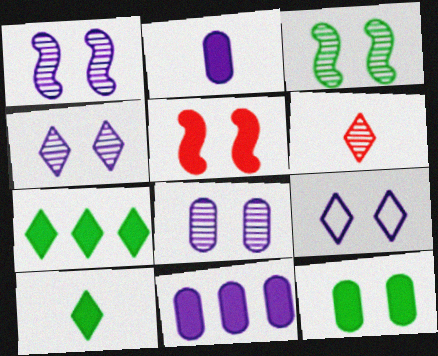[[1, 4, 8], 
[2, 5, 7], 
[5, 10, 11], 
[6, 7, 9]]